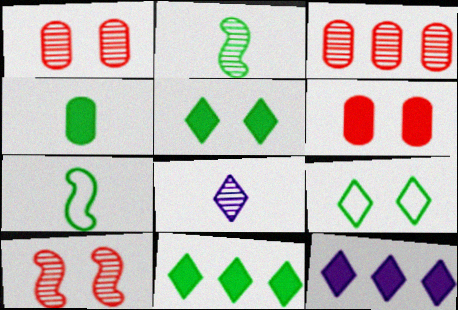[[1, 7, 12]]